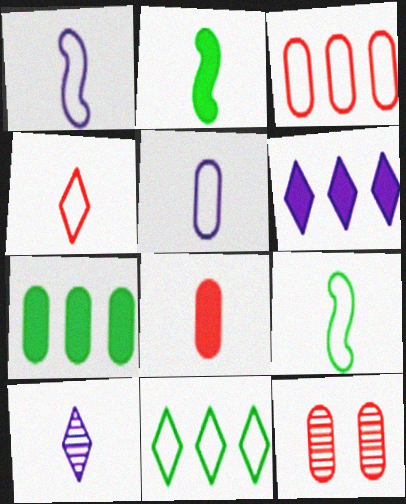[[3, 8, 12], 
[4, 5, 9], 
[5, 7, 12], 
[6, 9, 12], 
[8, 9, 10]]